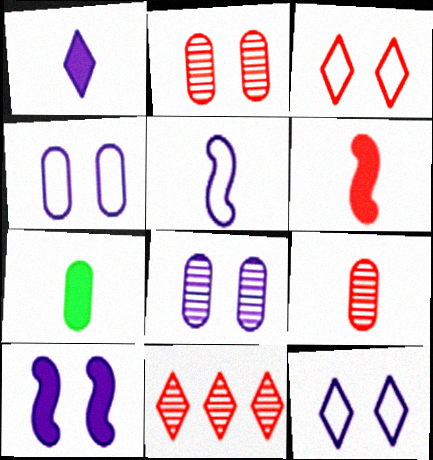[[1, 6, 7], 
[8, 10, 12]]